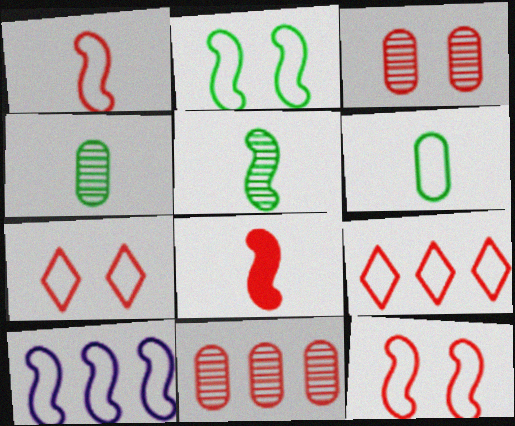[[1, 2, 10], 
[3, 8, 9], 
[6, 7, 10], 
[7, 8, 11]]